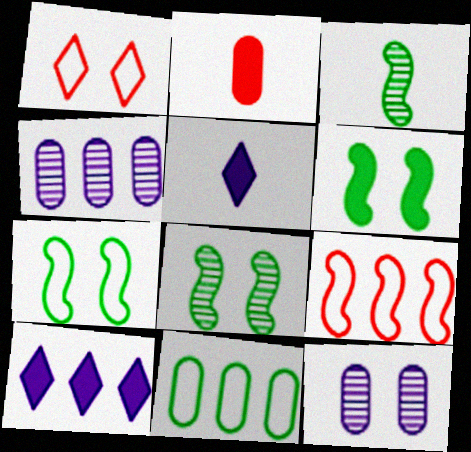[[1, 6, 12], 
[2, 6, 10], 
[2, 11, 12], 
[6, 7, 8]]